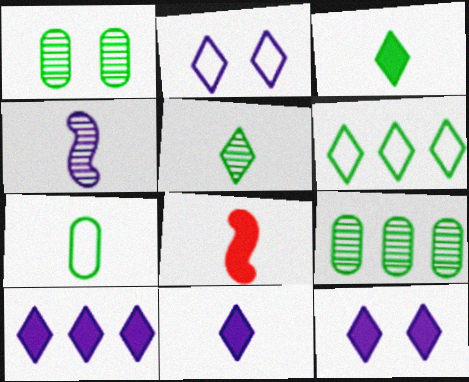[[2, 8, 9], 
[10, 11, 12]]